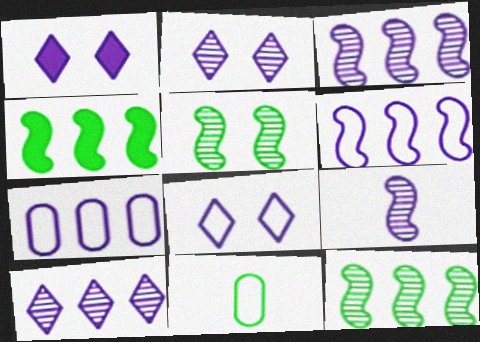[[1, 2, 8], 
[1, 7, 9]]